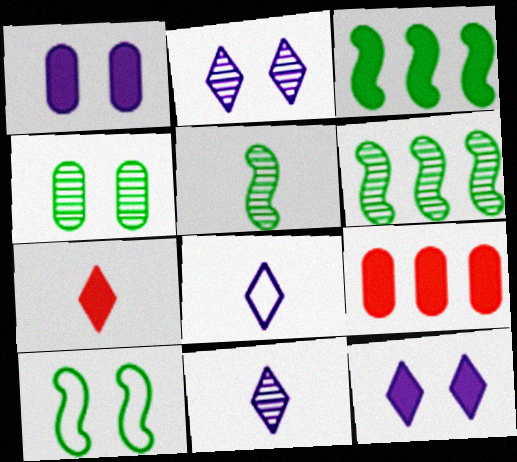[[1, 3, 7], 
[3, 5, 10], 
[9, 10, 11]]